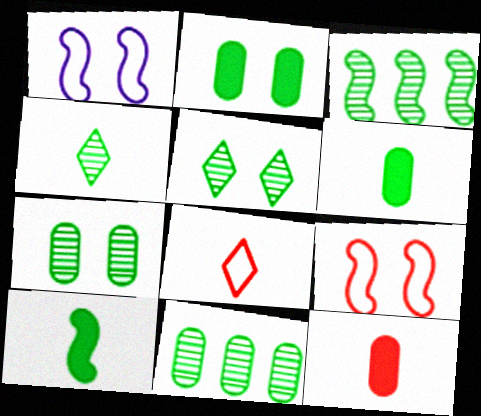[[3, 4, 7]]